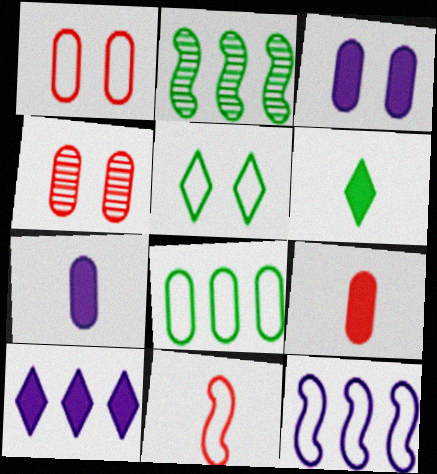[[4, 6, 12], 
[4, 7, 8]]